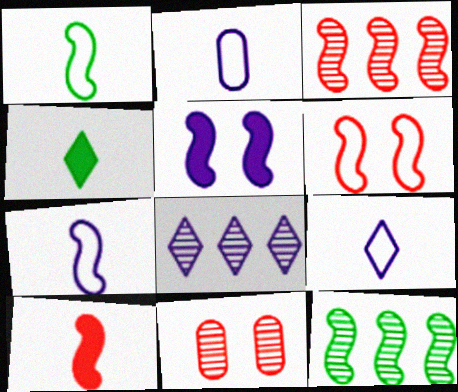[[1, 3, 5], 
[2, 5, 8], 
[2, 7, 9], 
[3, 6, 10]]